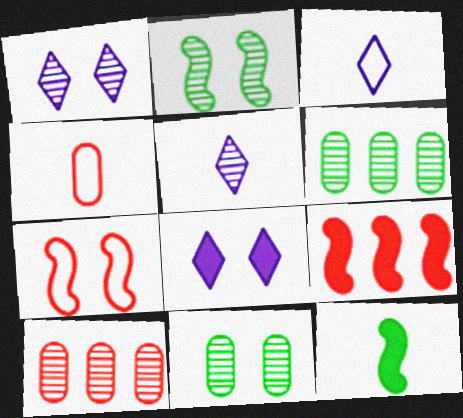[[2, 5, 10], 
[3, 9, 11], 
[4, 5, 12], 
[7, 8, 11]]